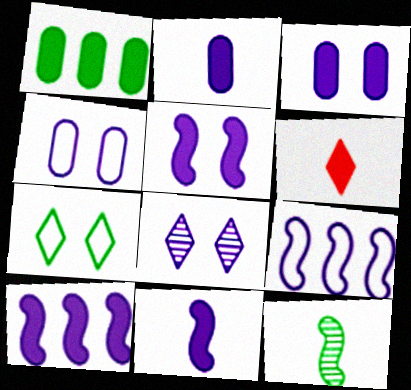[[1, 5, 6], 
[1, 7, 12], 
[2, 8, 9], 
[4, 5, 8], 
[5, 10, 11]]